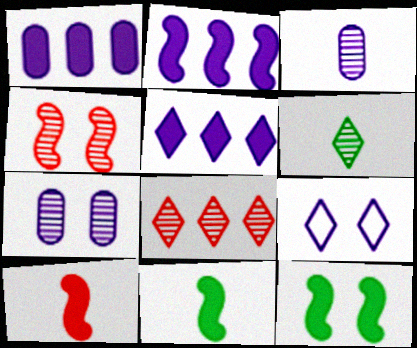[[1, 2, 5], 
[2, 3, 9], 
[2, 10, 12]]